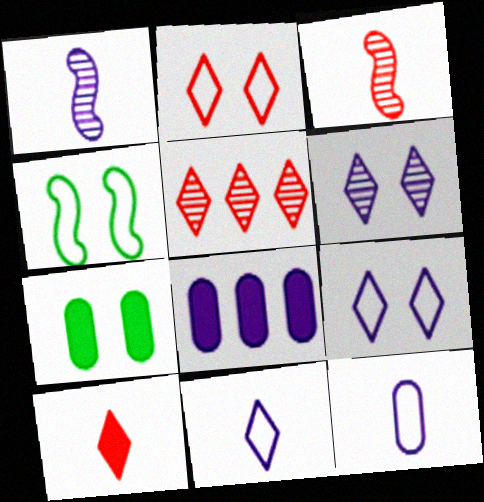[[1, 8, 9], 
[2, 5, 10]]